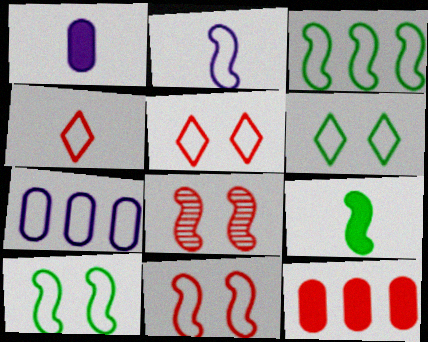[[2, 3, 11], 
[4, 7, 10], 
[4, 8, 12]]